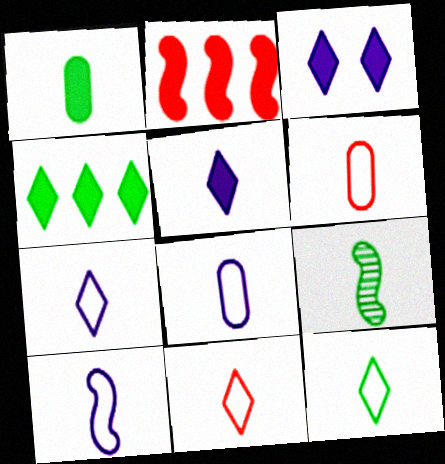[[1, 2, 3], 
[1, 9, 12], 
[5, 6, 9], 
[6, 10, 12], 
[7, 8, 10], 
[7, 11, 12]]